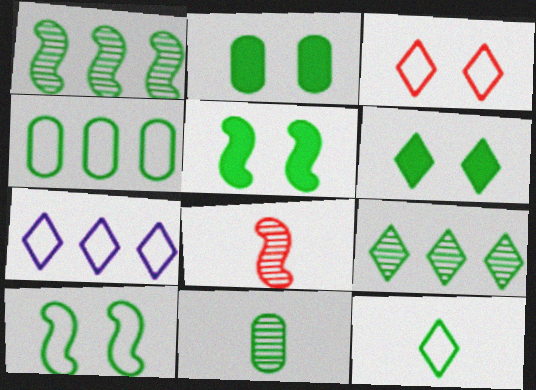[[1, 2, 12], 
[2, 4, 11], 
[2, 5, 6], 
[2, 7, 8], 
[3, 7, 12], 
[4, 10, 12], 
[6, 9, 12]]